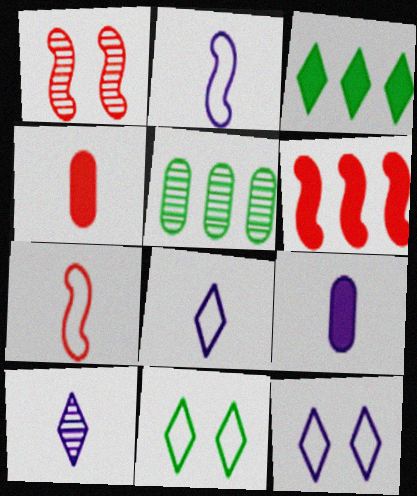[[1, 5, 10], 
[1, 6, 7], 
[2, 9, 10]]